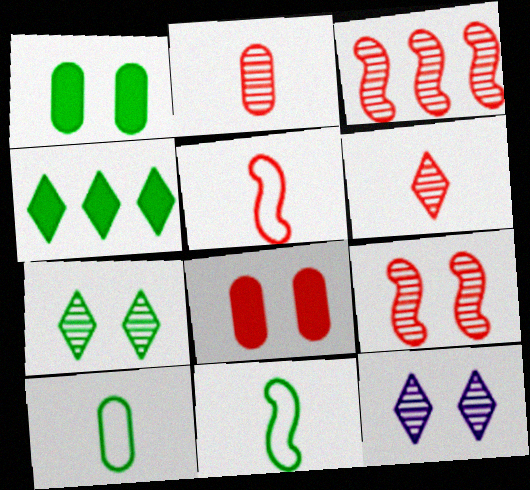[]